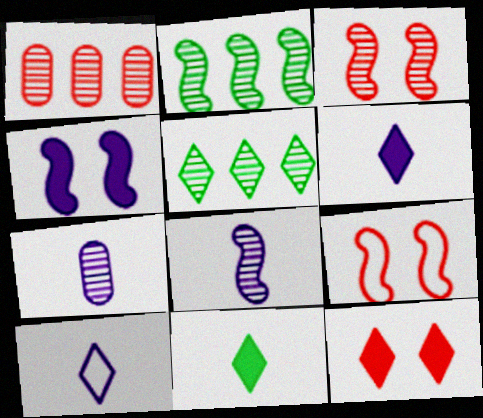[[2, 3, 8], 
[3, 5, 7], 
[5, 10, 12]]